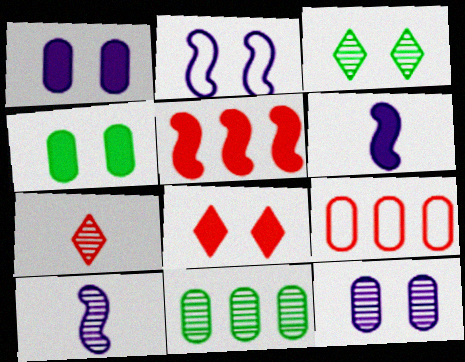[[3, 6, 9]]